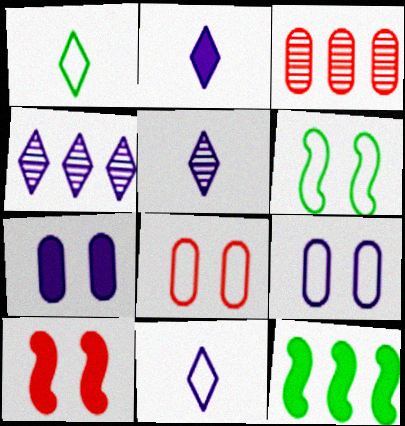[[2, 3, 6], 
[2, 5, 11], 
[5, 8, 12]]